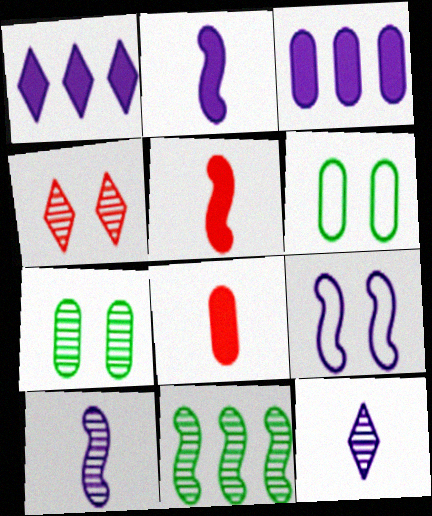[[3, 9, 12], 
[5, 9, 11]]